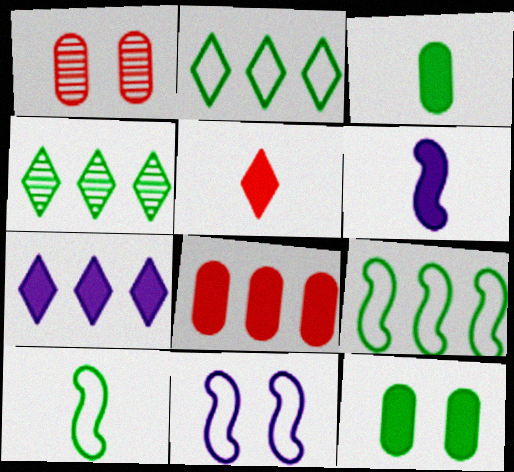[[1, 2, 6], 
[1, 7, 10], 
[3, 5, 6], 
[4, 10, 12]]